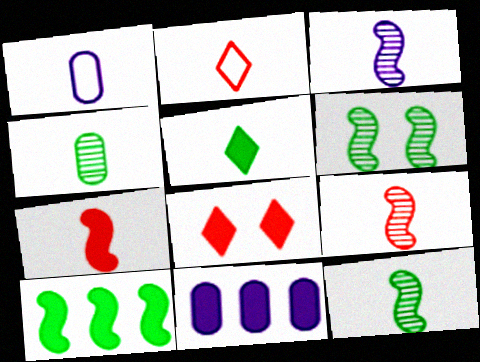[[1, 5, 9], 
[2, 6, 11], 
[3, 9, 12]]